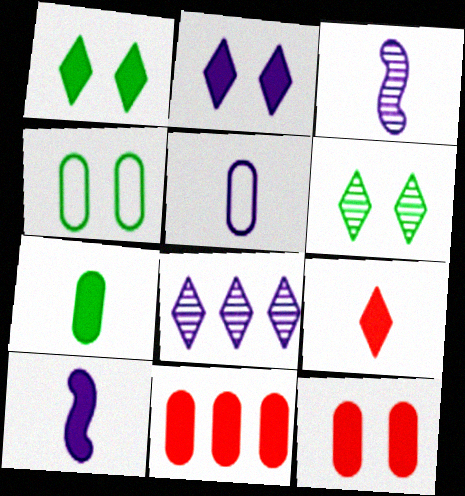[[1, 10, 11], 
[7, 9, 10]]